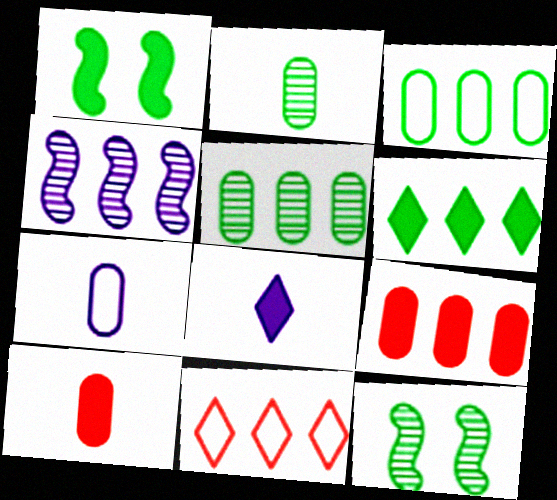[[1, 8, 9], 
[2, 7, 10]]